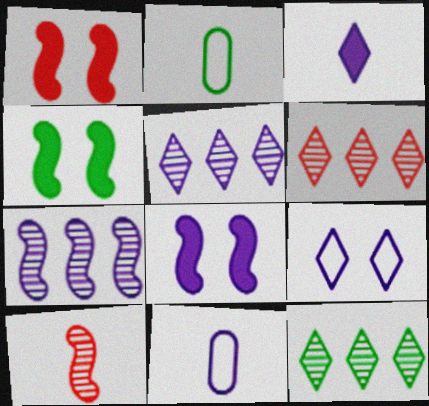[[1, 2, 5], 
[1, 4, 8], 
[1, 11, 12], 
[2, 3, 10], 
[2, 4, 12], 
[2, 6, 8], 
[3, 5, 9], 
[4, 6, 11], 
[5, 6, 12], 
[5, 8, 11]]